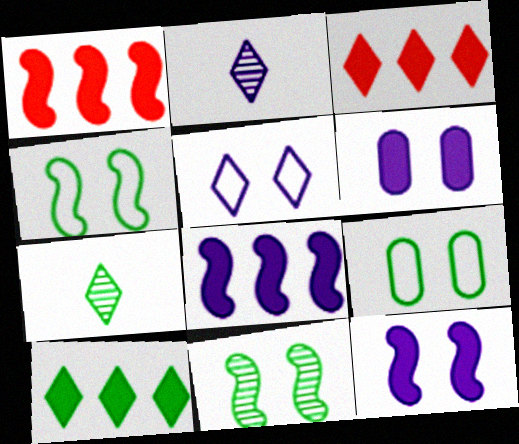[[1, 2, 9], 
[3, 5, 7]]